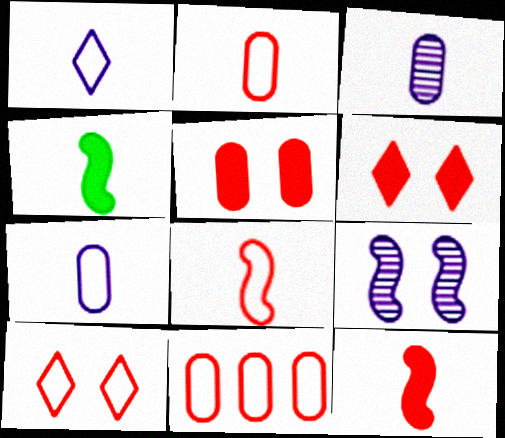[[8, 10, 11]]